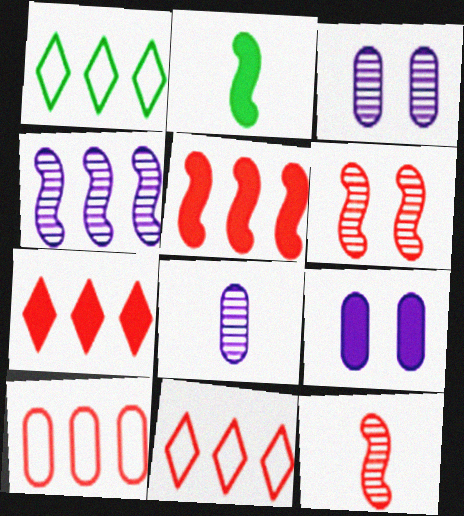[[1, 9, 12], 
[2, 3, 11], 
[2, 7, 9]]